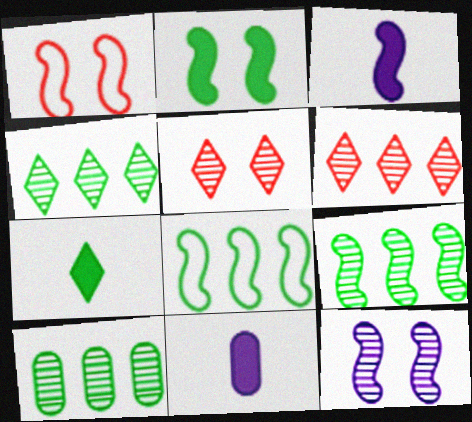[[1, 2, 12], 
[1, 3, 9], 
[1, 4, 11], 
[4, 9, 10], 
[5, 8, 11]]